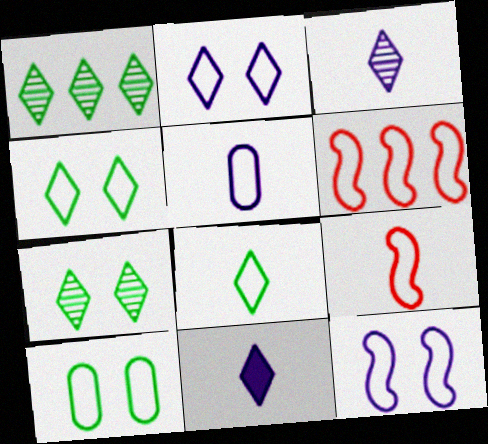[[4, 5, 6], 
[5, 8, 9]]